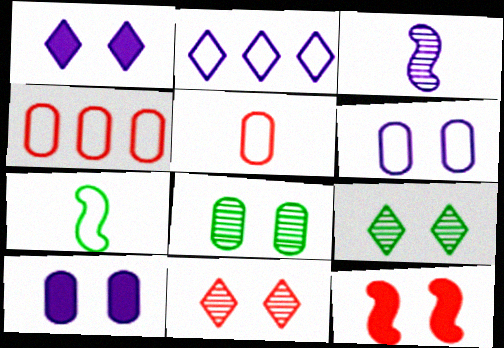[[2, 3, 10], 
[6, 9, 12]]